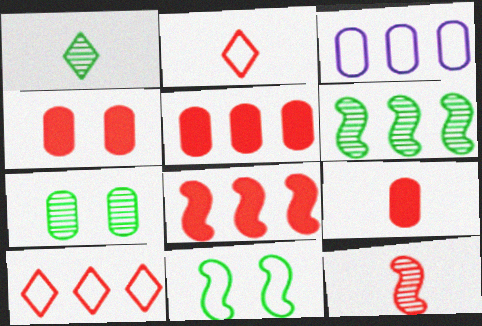[[1, 6, 7], 
[2, 3, 11], 
[2, 9, 12], 
[3, 7, 9], 
[4, 5, 9], 
[4, 10, 12]]